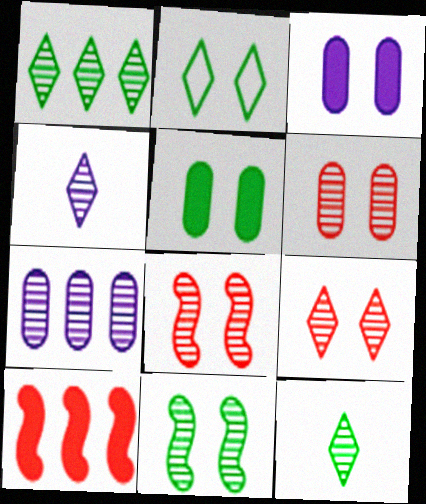[[1, 4, 9], 
[2, 3, 8], 
[2, 5, 11], 
[6, 8, 9], 
[7, 8, 12]]